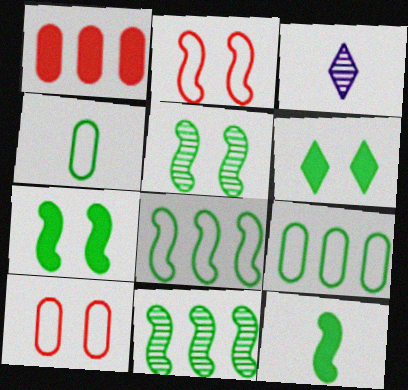[[4, 6, 11], 
[5, 8, 12]]